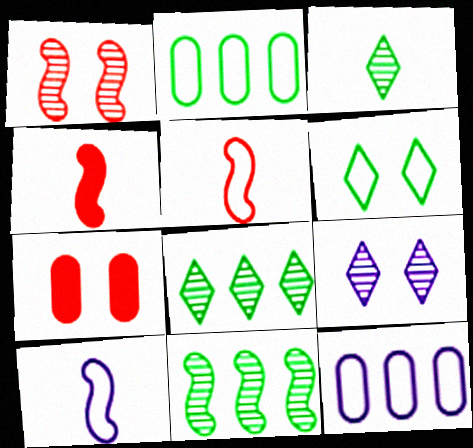[[2, 4, 9], 
[5, 6, 12], 
[7, 8, 10]]